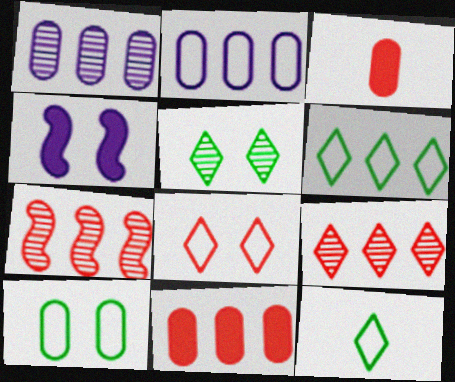[[1, 3, 10], 
[3, 7, 8]]